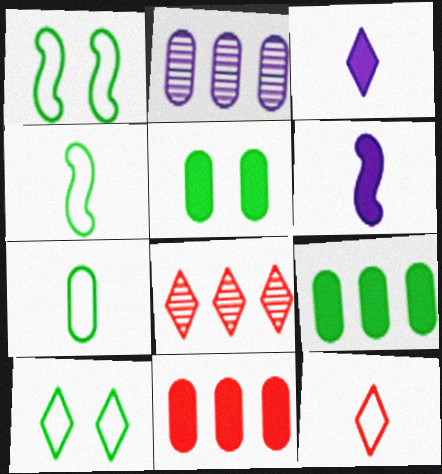[[3, 8, 10]]